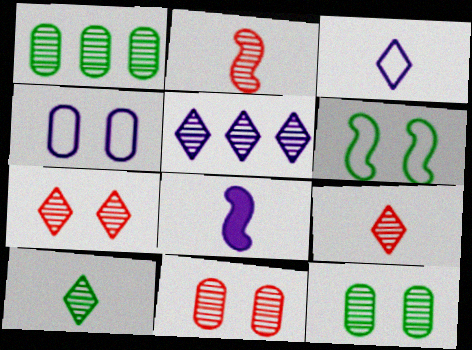[[2, 5, 12], 
[4, 5, 8], 
[5, 7, 10]]